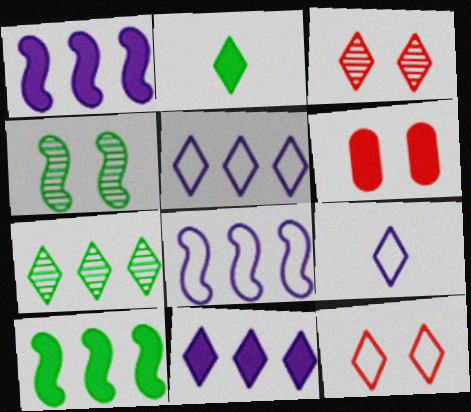[[1, 2, 6], 
[2, 3, 5]]